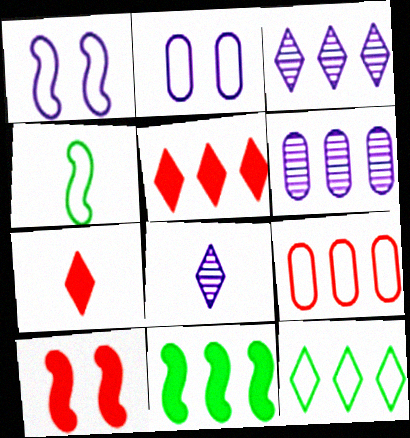[[3, 5, 12], 
[3, 9, 11]]